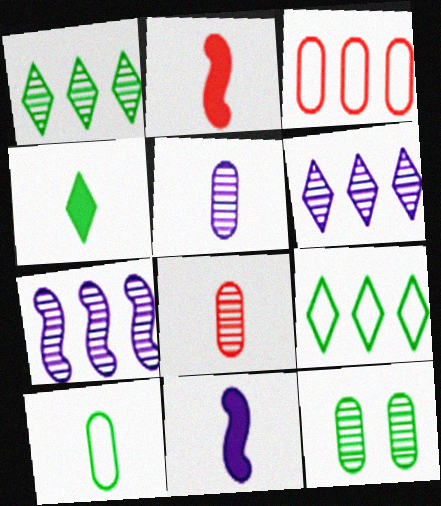[]